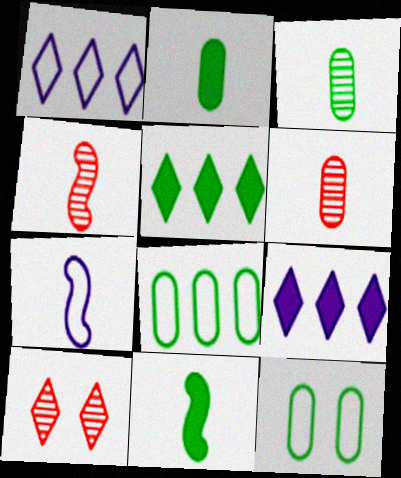[[4, 7, 11], 
[4, 9, 12]]